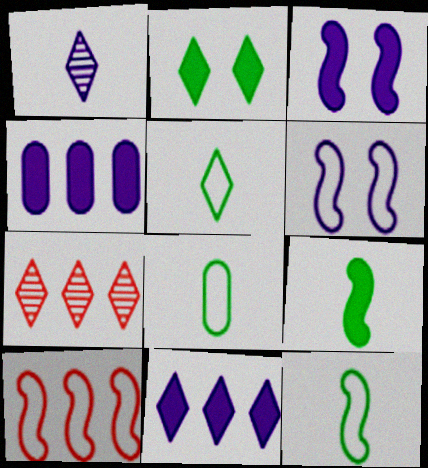[[1, 4, 6], 
[3, 7, 8], 
[5, 8, 12], 
[6, 10, 12]]